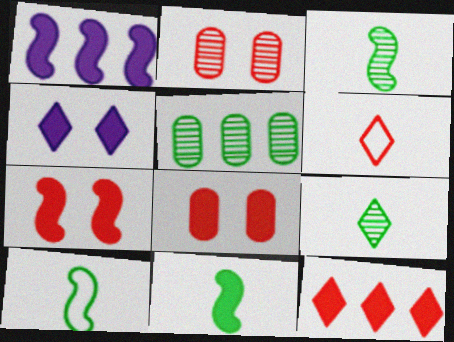[[1, 7, 11], 
[3, 10, 11]]